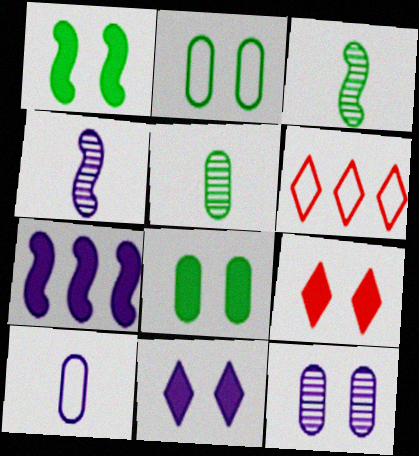[[4, 6, 8]]